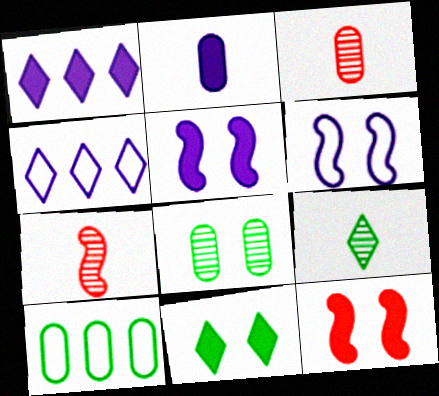[[1, 2, 5]]